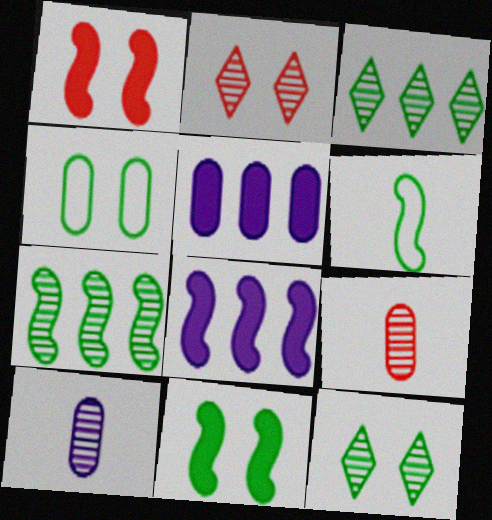[[2, 5, 6], 
[2, 7, 10], 
[4, 5, 9], 
[4, 11, 12], 
[6, 7, 11]]